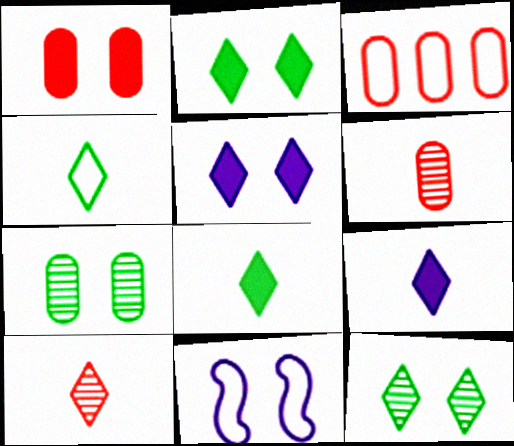[[1, 3, 6], 
[1, 11, 12], 
[3, 4, 11], 
[4, 9, 10]]